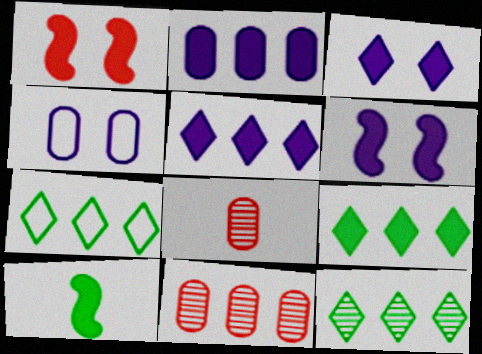[[6, 7, 8], 
[7, 9, 12]]